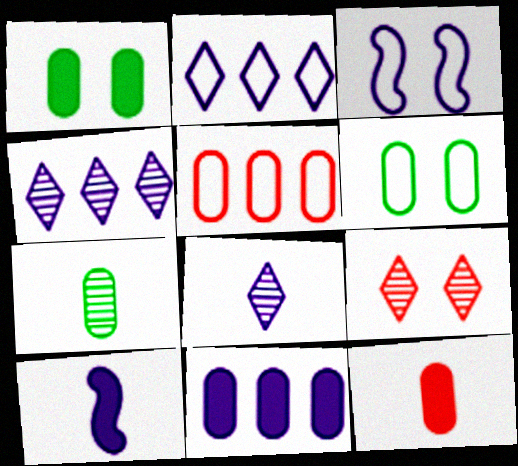[[1, 3, 9], 
[1, 11, 12], 
[3, 8, 11]]